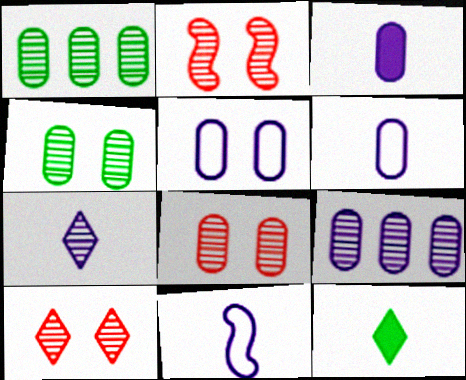[[1, 2, 7], 
[2, 8, 10], 
[3, 5, 9], 
[3, 7, 11]]